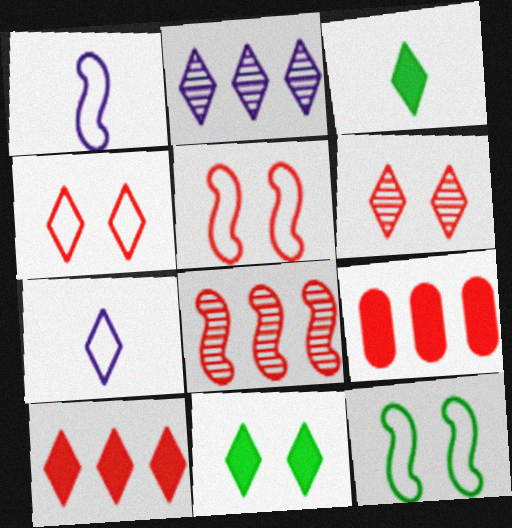[[2, 3, 4]]